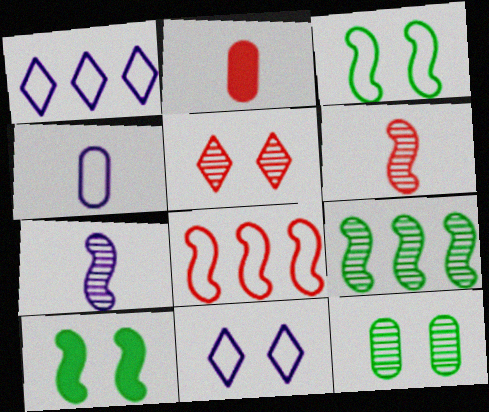[[2, 5, 8], 
[2, 9, 11], 
[7, 8, 10]]